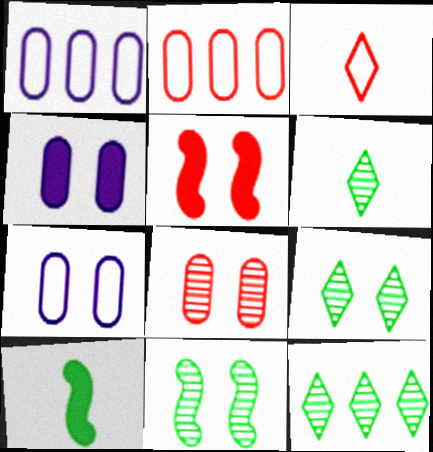[[1, 5, 6], 
[5, 7, 9], 
[6, 9, 12]]